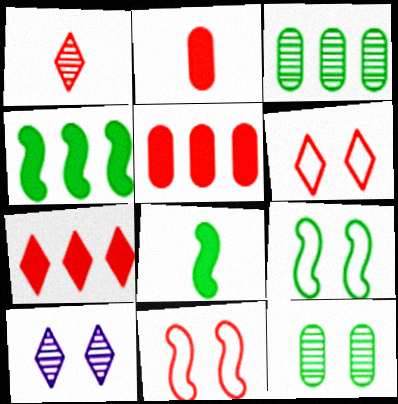[[1, 5, 11], 
[1, 6, 7]]